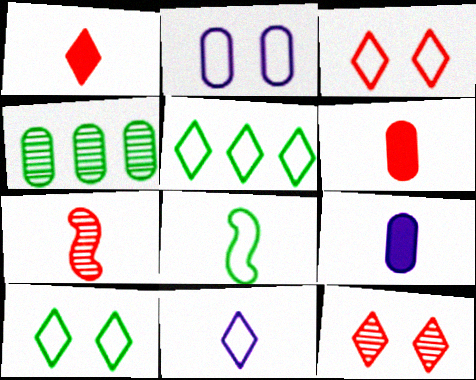[[2, 4, 6], 
[3, 5, 11]]